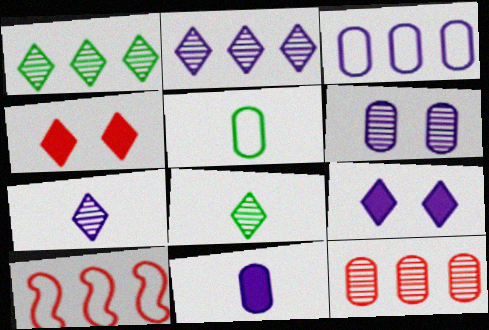[[3, 6, 11]]